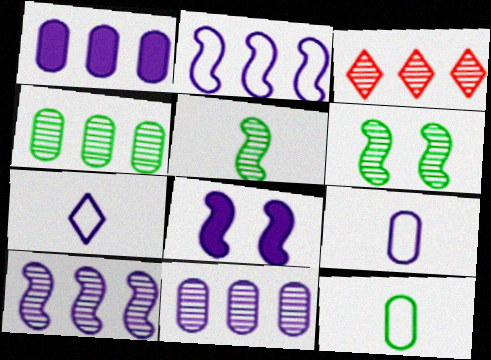[[3, 4, 10], 
[3, 8, 12], 
[7, 8, 11]]